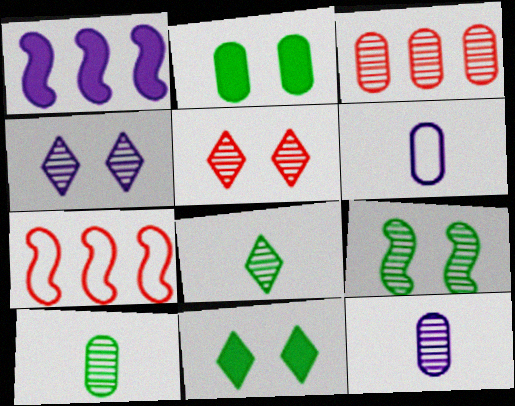[[1, 4, 6], 
[2, 3, 6], 
[7, 11, 12]]